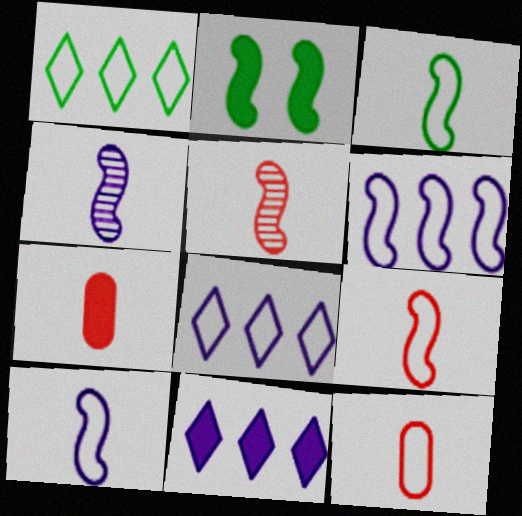[[2, 5, 6], 
[2, 7, 11], 
[3, 9, 10]]